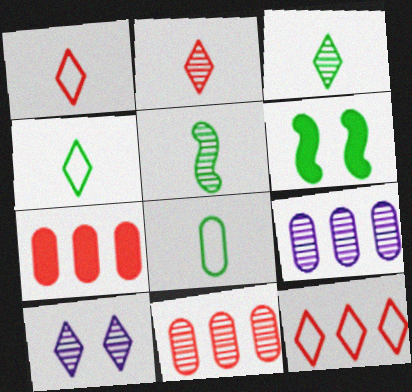[[1, 6, 9], 
[5, 10, 11]]